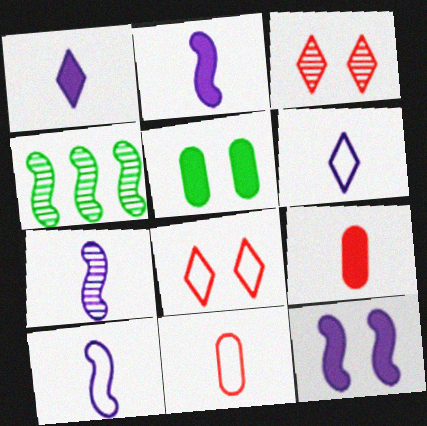[[2, 7, 10]]